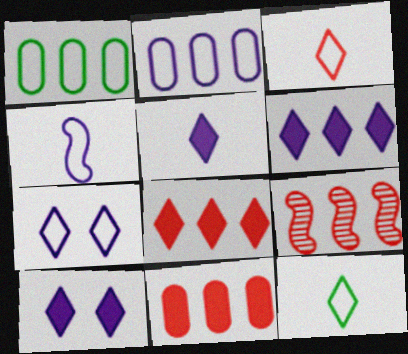[[1, 6, 9], 
[2, 4, 7], 
[5, 6, 10]]